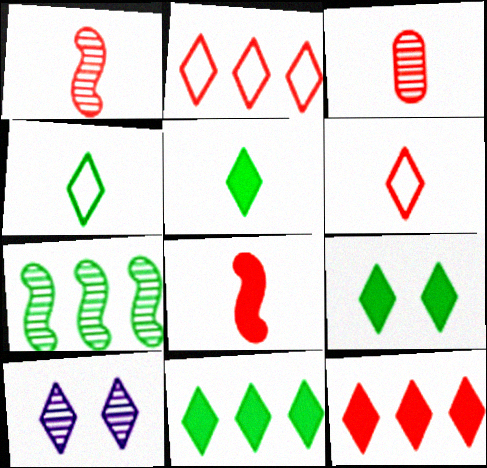[[2, 5, 10], 
[3, 6, 8], 
[3, 7, 10], 
[4, 10, 12], 
[5, 9, 11], 
[6, 10, 11]]